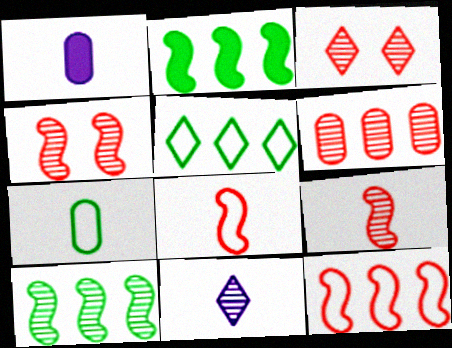[[1, 4, 5], 
[3, 6, 9]]